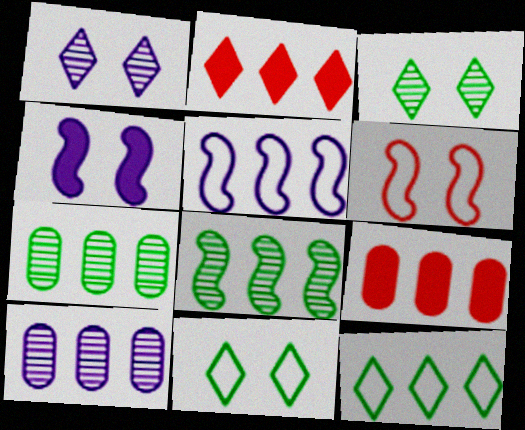[[2, 5, 7]]